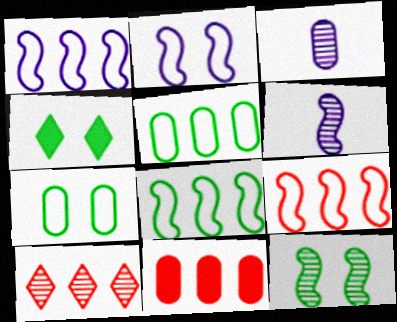[[1, 8, 9], 
[3, 4, 9], 
[3, 7, 11], 
[3, 10, 12], 
[4, 7, 12], 
[9, 10, 11]]